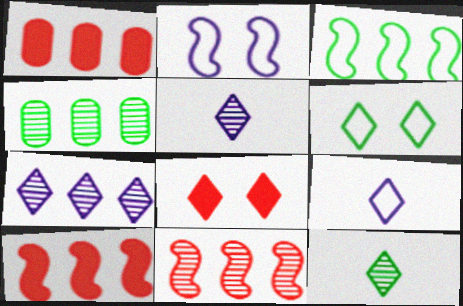[[1, 2, 12], 
[1, 3, 7], 
[4, 7, 11]]